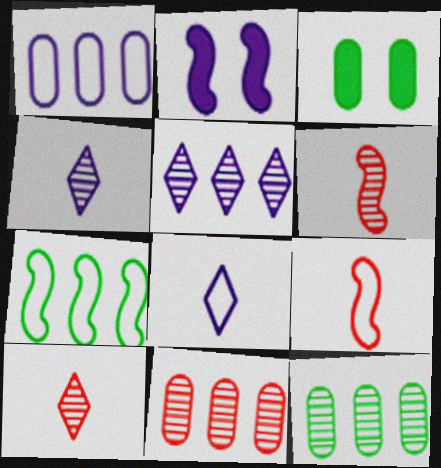[[1, 2, 4], 
[2, 6, 7], 
[3, 5, 9]]